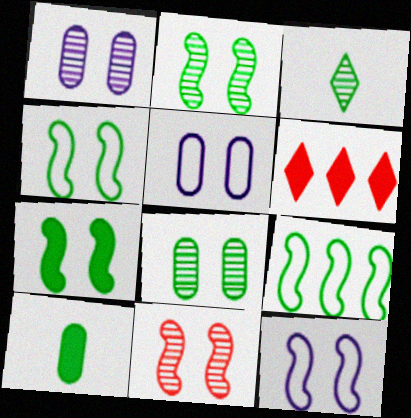[[2, 4, 7], 
[7, 11, 12]]